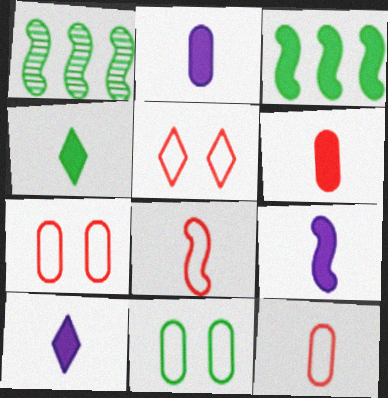[[1, 2, 5], 
[1, 4, 11], 
[1, 7, 10], 
[2, 9, 10], 
[4, 6, 9]]